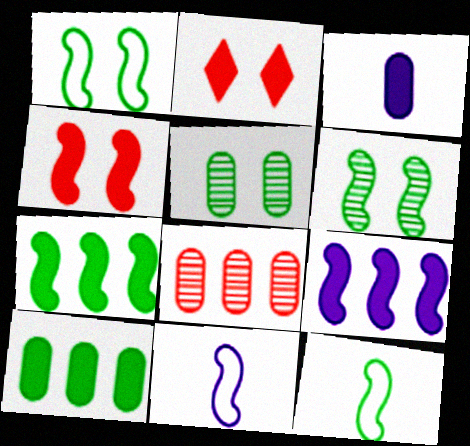[[2, 3, 7], 
[6, 7, 12]]